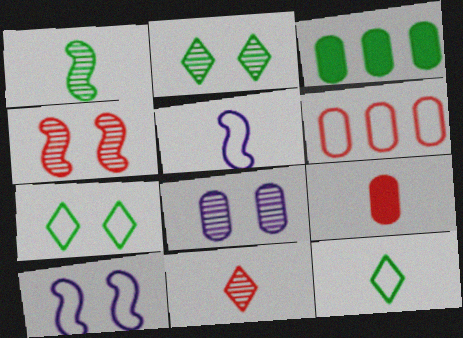[[1, 3, 7], 
[2, 4, 8], 
[3, 10, 11], 
[5, 6, 7], 
[6, 10, 12]]